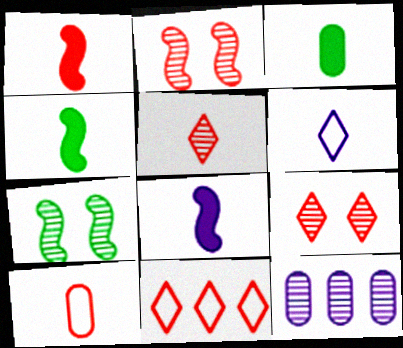[[1, 4, 8], 
[1, 5, 10], 
[5, 7, 12]]